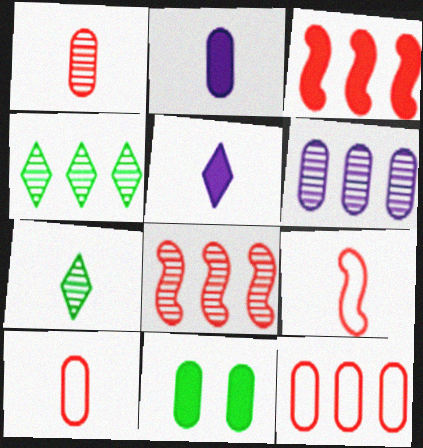[[2, 7, 9], 
[3, 5, 11], 
[4, 6, 8], 
[6, 10, 11]]